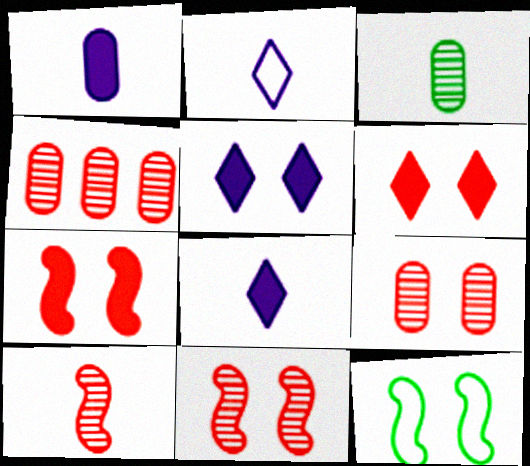[[4, 8, 12], 
[5, 9, 12]]